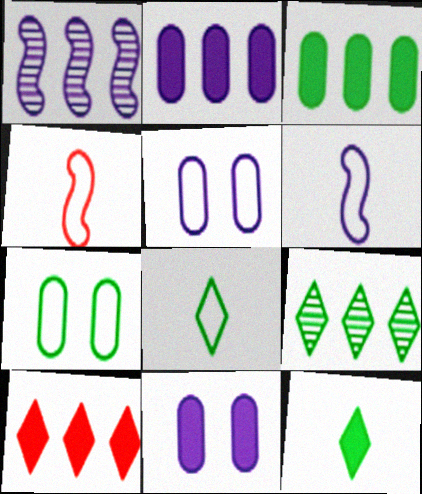[[4, 9, 11]]